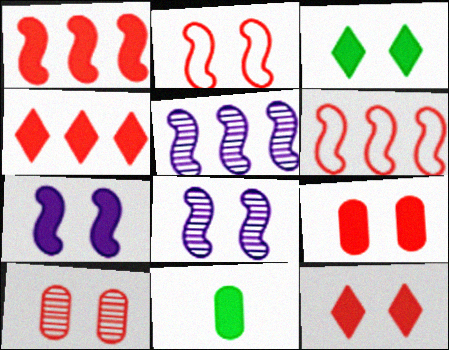[[2, 10, 12], 
[3, 7, 9], 
[4, 7, 11]]